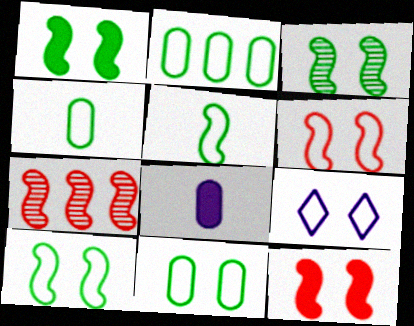[[1, 3, 10], 
[2, 4, 11], 
[6, 9, 11]]